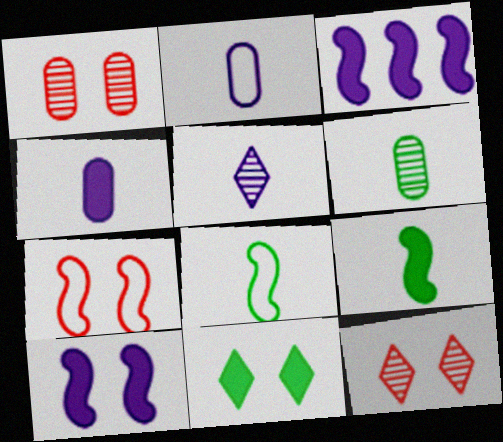[]